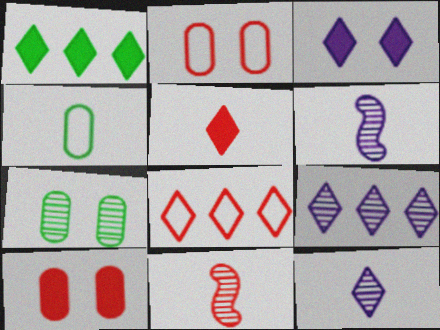[[1, 2, 6], 
[1, 3, 5], 
[1, 8, 9], 
[4, 5, 6], 
[7, 9, 11], 
[8, 10, 11]]